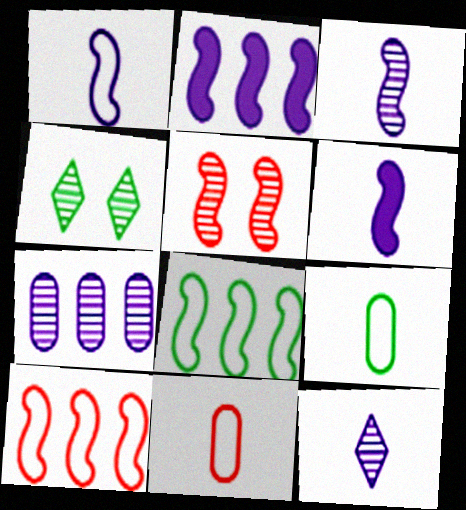[[1, 3, 6], 
[2, 4, 11], 
[5, 6, 8]]